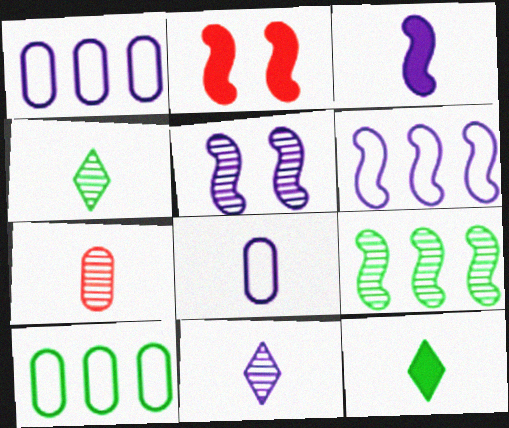[[1, 2, 4], 
[2, 10, 11], 
[3, 5, 6], 
[3, 8, 11]]